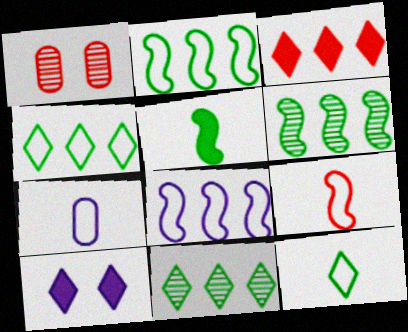[[1, 3, 9], 
[7, 9, 12]]